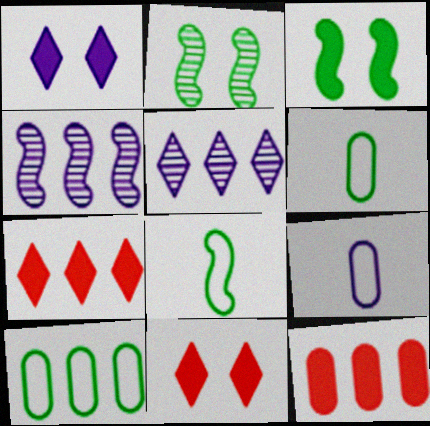[[1, 4, 9], 
[2, 7, 9], 
[4, 6, 11], 
[4, 7, 10]]